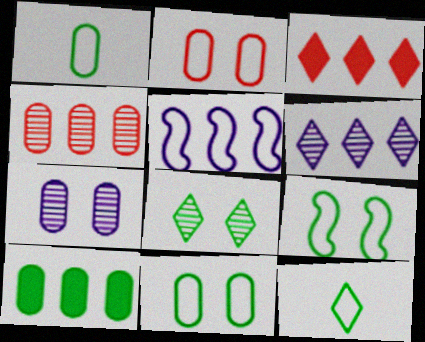[[2, 5, 12]]